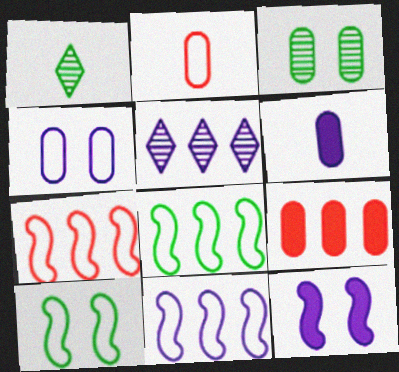[[5, 8, 9], 
[7, 8, 11]]